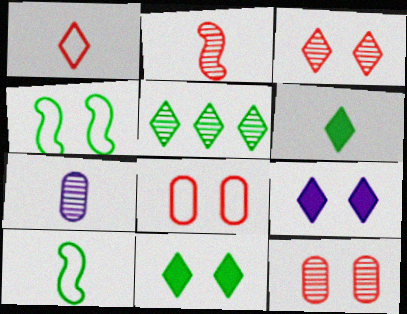[[1, 5, 9], 
[4, 9, 12]]